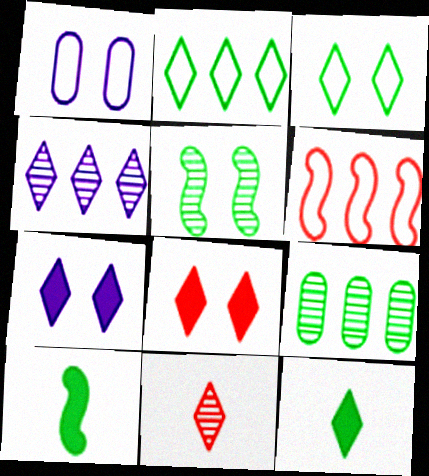[[1, 5, 8], 
[2, 7, 11], 
[3, 9, 10]]